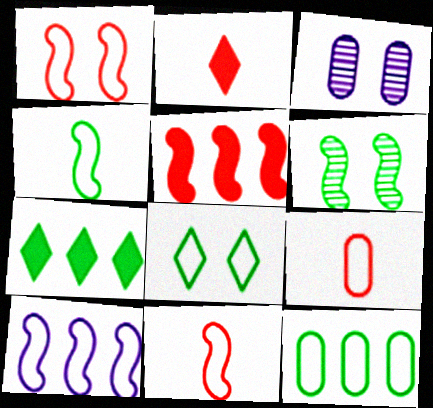[[1, 4, 10], 
[3, 7, 11], 
[4, 8, 12], 
[8, 9, 10]]